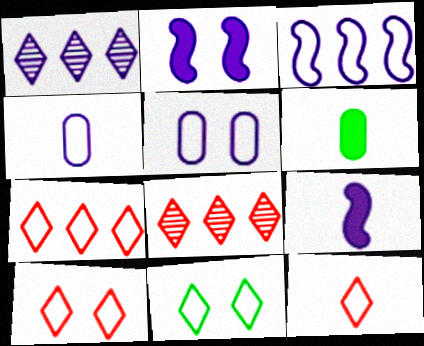[[1, 2, 4], 
[1, 5, 9], 
[7, 10, 12]]